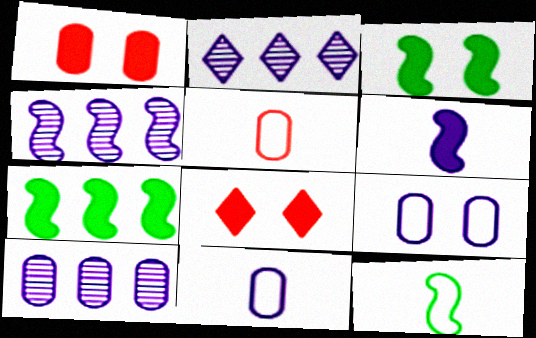[[1, 2, 12], 
[2, 3, 5], 
[2, 4, 10], 
[2, 6, 9], 
[8, 10, 12]]